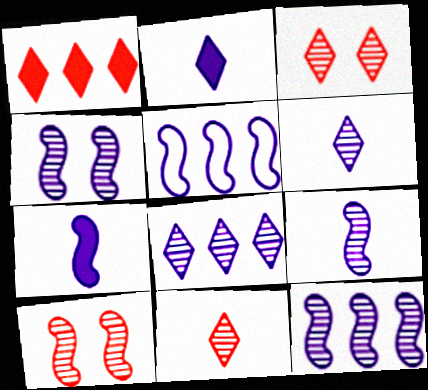[[4, 5, 7], 
[4, 9, 12]]